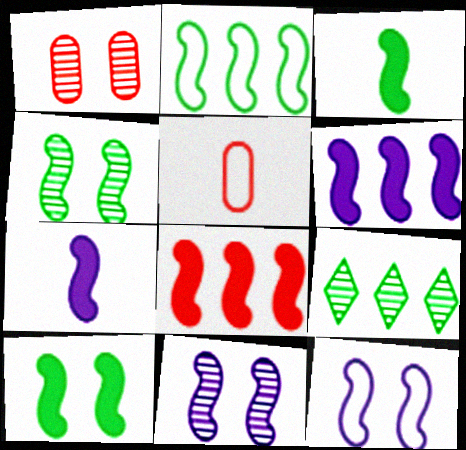[[2, 3, 4], 
[7, 8, 10]]